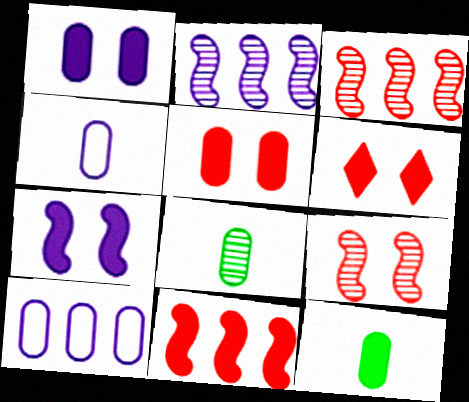[[5, 8, 10]]